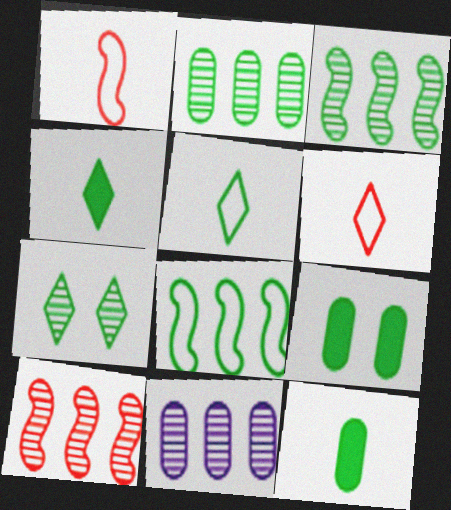[[3, 5, 9], 
[7, 8, 12]]